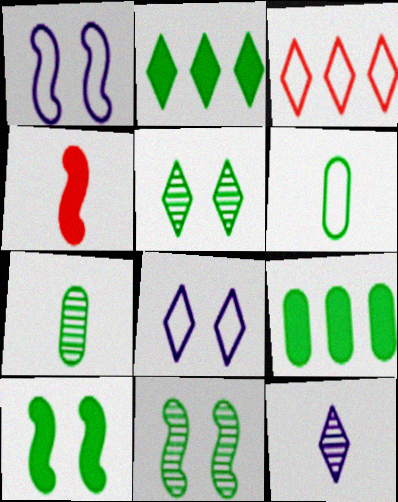[[1, 3, 6], 
[2, 6, 11], 
[4, 6, 12]]